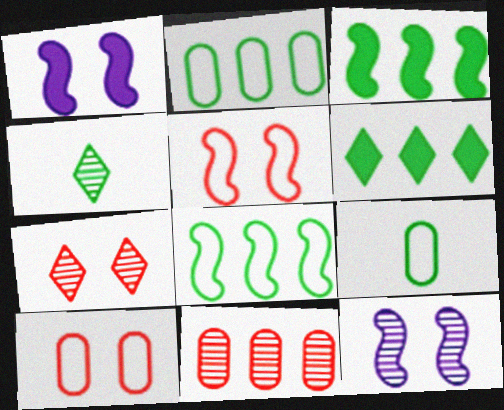[[4, 11, 12]]